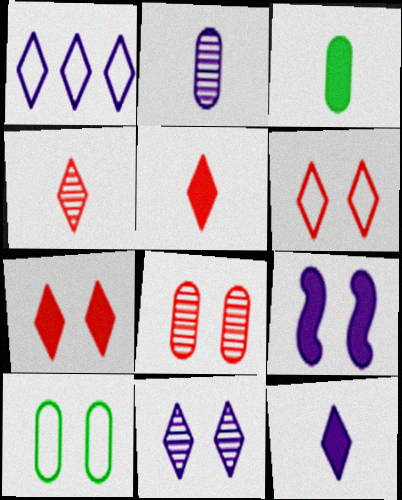[[1, 2, 9], 
[1, 11, 12]]